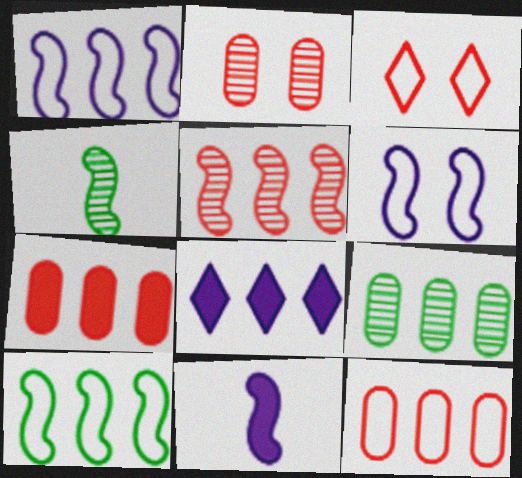[[3, 9, 11]]